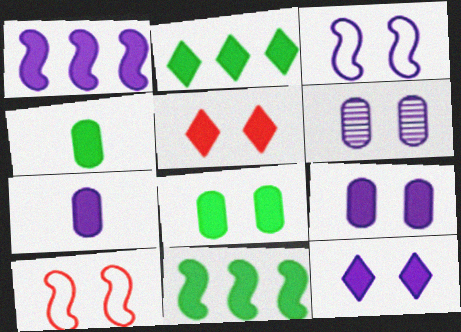[[1, 4, 5], 
[1, 7, 12], 
[3, 6, 12], 
[5, 7, 11]]